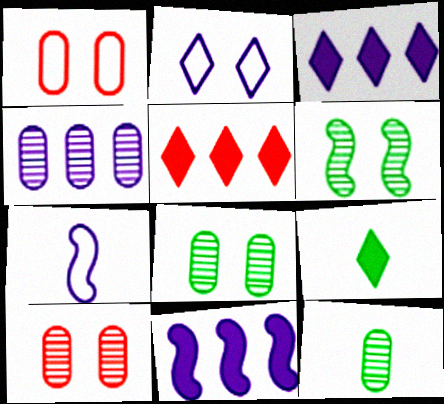[[4, 10, 12], 
[5, 7, 8]]